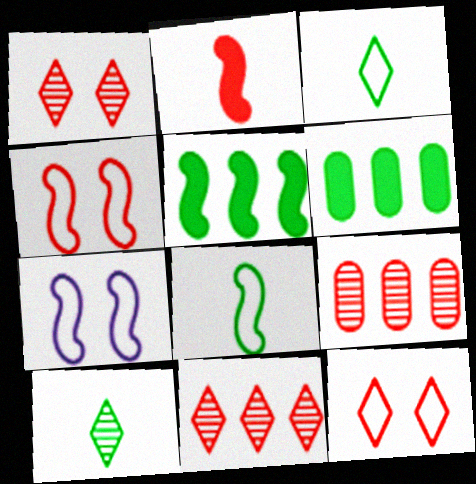[[2, 9, 12]]